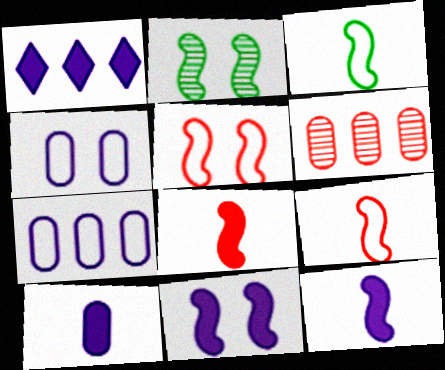[[1, 10, 11], 
[2, 5, 11]]